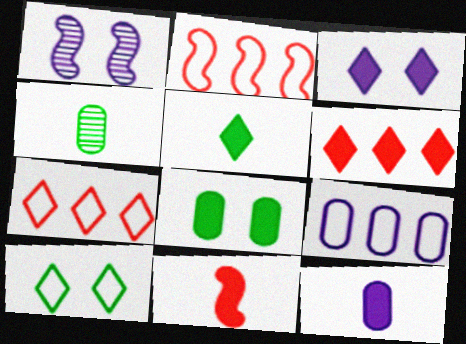[[2, 3, 4], 
[3, 5, 6], 
[5, 11, 12]]